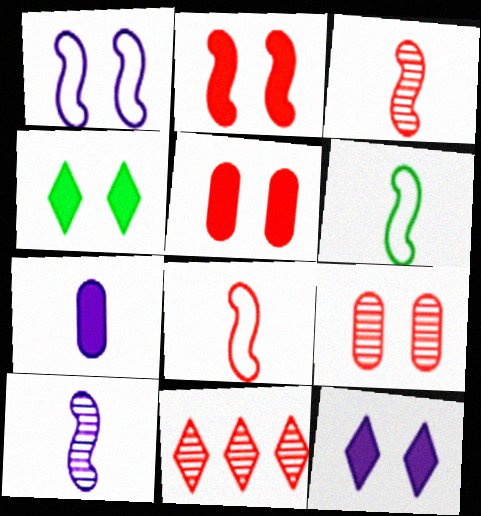[[1, 4, 9], 
[3, 9, 11], 
[5, 8, 11]]